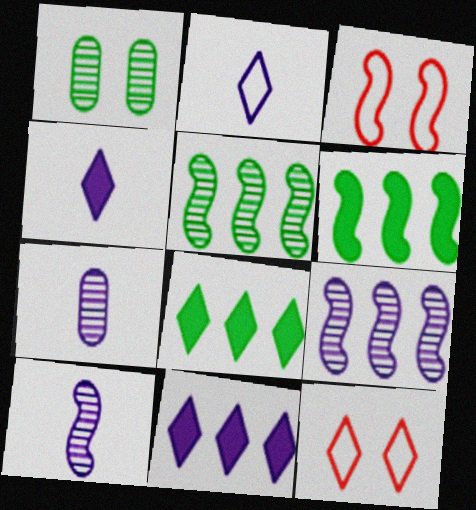[[3, 6, 10], 
[3, 7, 8], 
[6, 7, 12]]